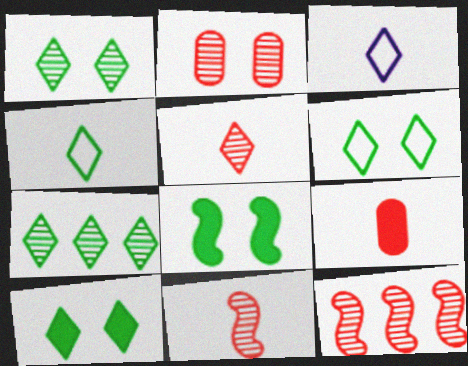[[1, 6, 10], 
[2, 5, 12], 
[4, 7, 10]]